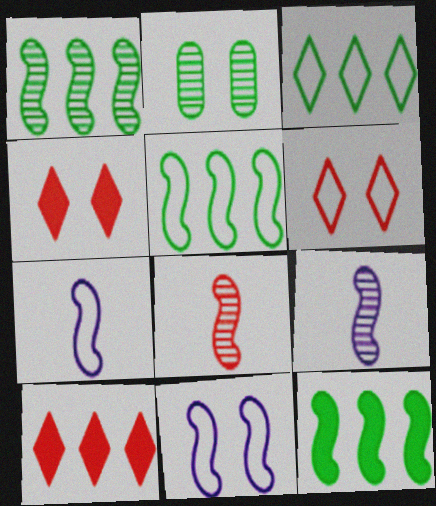[[1, 5, 12], 
[2, 4, 11], 
[2, 7, 10], 
[8, 11, 12]]